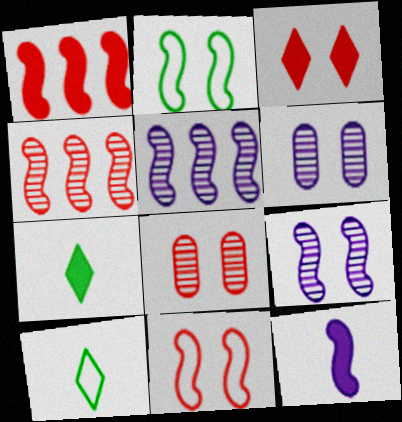[[1, 6, 10], 
[2, 3, 6], 
[2, 4, 12], 
[3, 8, 11]]